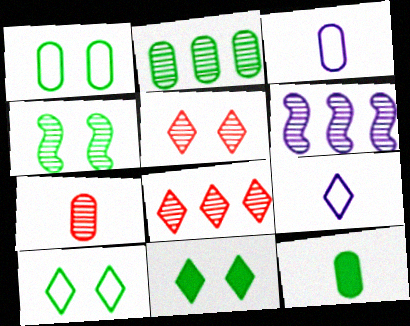[[1, 2, 12], 
[1, 4, 11], 
[2, 6, 8], 
[3, 7, 12], 
[8, 9, 11]]